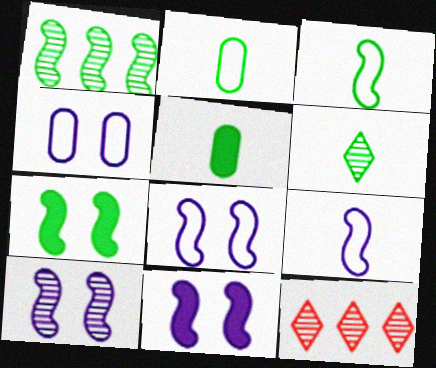[[1, 3, 7], 
[2, 11, 12], 
[3, 5, 6], 
[5, 8, 12], 
[8, 10, 11]]